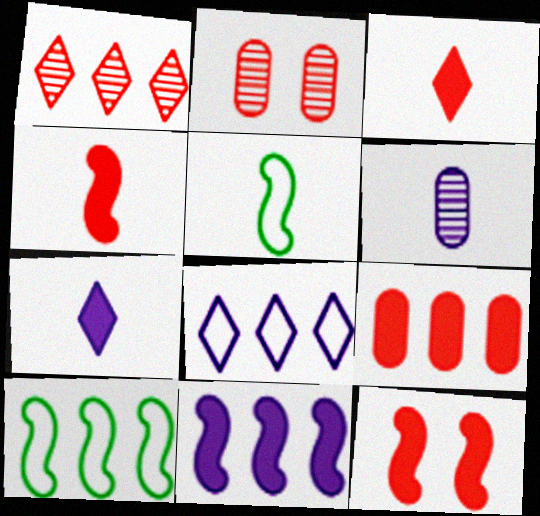[[2, 7, 10], 
[3, 5, 6], 
[3, 9, 12]]